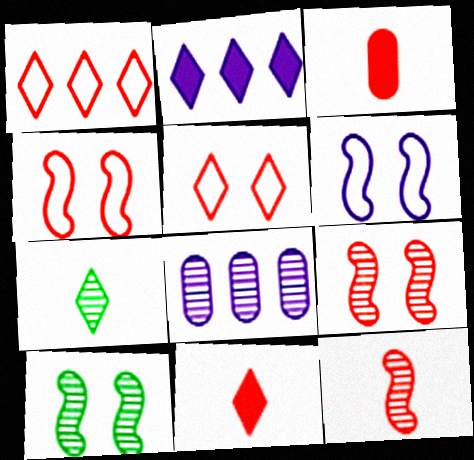[[1, 3, 9], 
[2, 5, 7], 
[7, 8, 9]]